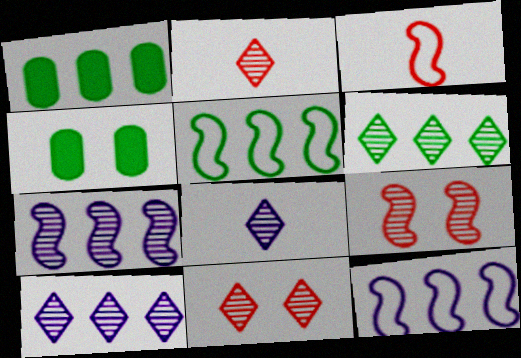[[1, 5, 6], 
[2, 4, 12], 
[3, 4, 10], 
[6, 8, 11]]